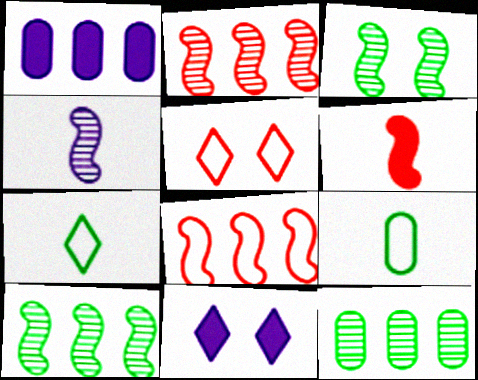[[2, 3, 4], 
[2, 9, 11]]